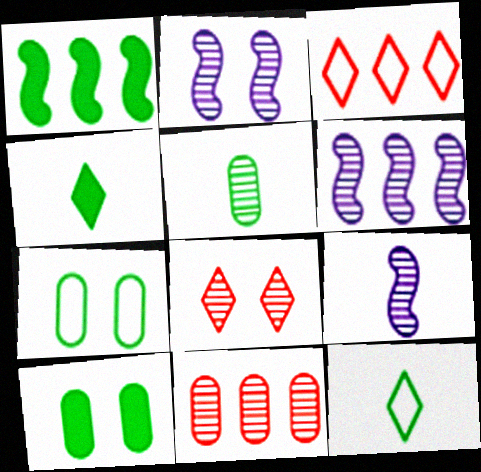[[1, 4, 10], 
[2, 6, 9], 
[3, 9, 10], 
[5, 6, 8]]